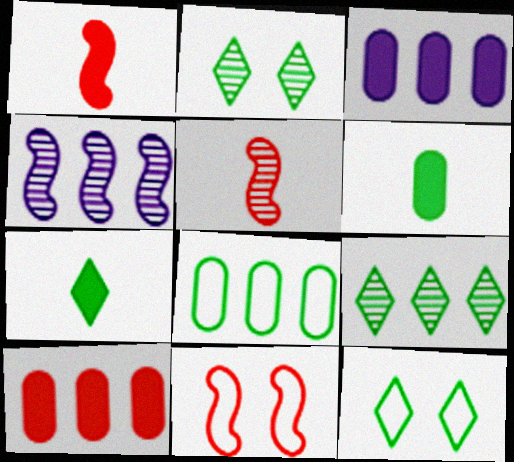[[3, 5, 12], 
[7, 9, 12]]